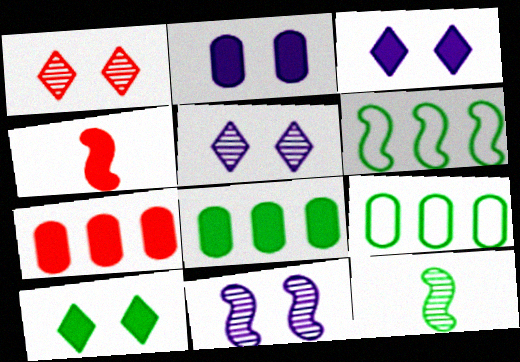[[3, 4, 8], 
[4, 5, 9], 
[4, 6, 11], 
[9, 10, 12]]